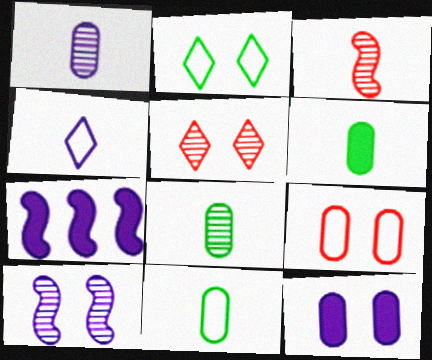[[3, 4, 6], 
[5, 7, 11], 
[6, 8, 11]]